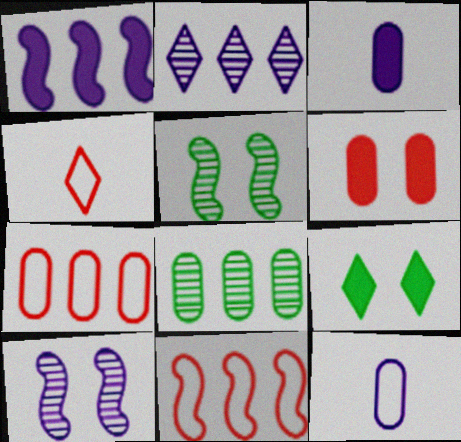[[2, 4, 9], 
[6, 8, 12]]